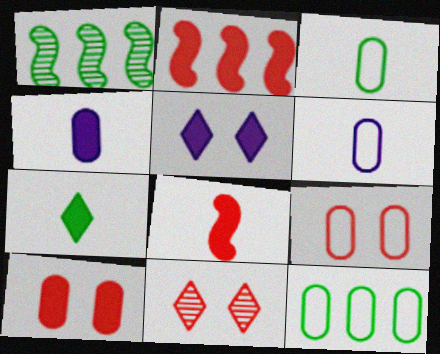[[4, 7, 8], 
[6, 9, 12]]